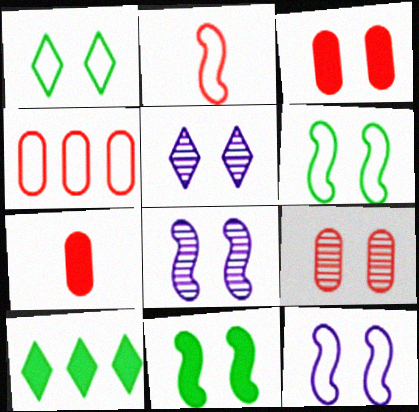[[1, 3, 8], 
[3, 5, 6], 
[4, 7, 9]]